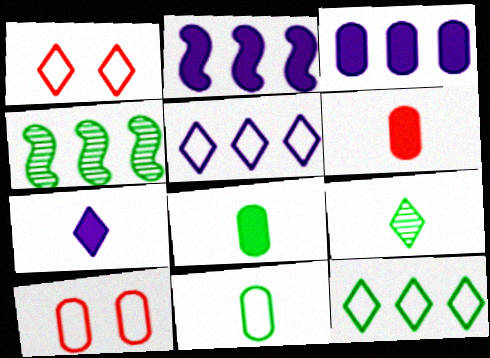[[2, 9, 10], 
[4, 7, 10]]